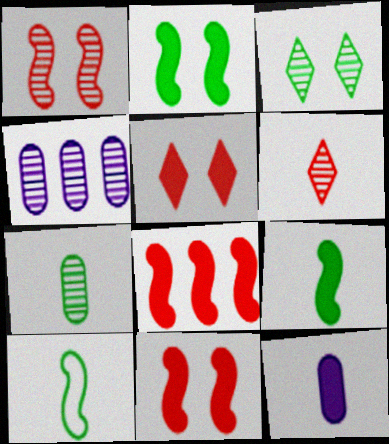[[4, 5, 10], 
[6, 10, 12]]